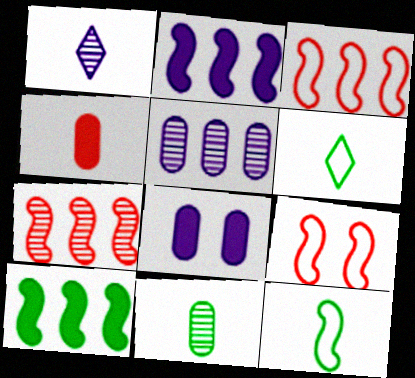[[1, 4, 12], 
[6, 7, 8]]